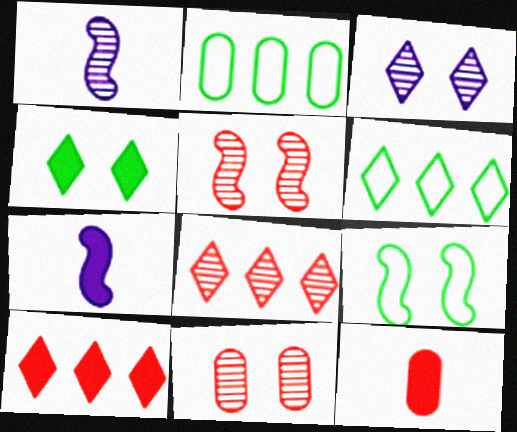[[6, 7, 11]]